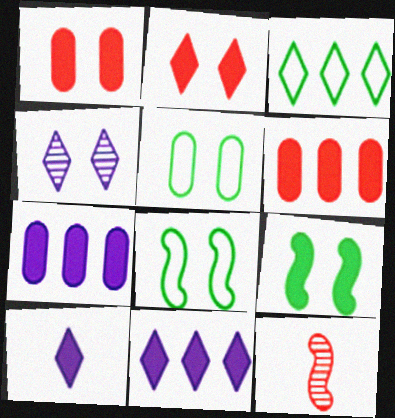[[1, 4, 8], 
[5, 11, 12], 
[6, 9, 10]]